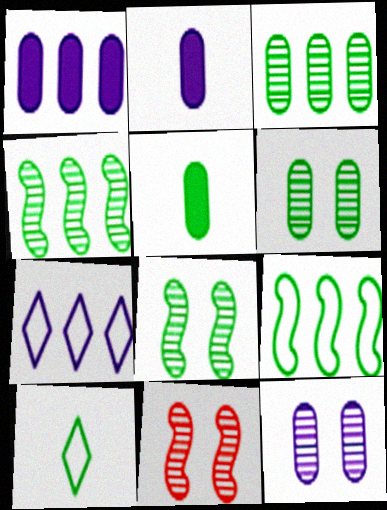[[1, 10, 11], 
[5, 7, 11]]